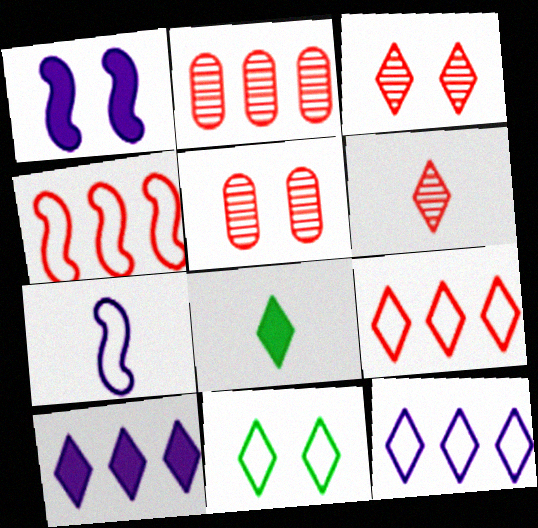[[1, 5, 11], 
[3, 8, 12], 
[6, 10, 11]]